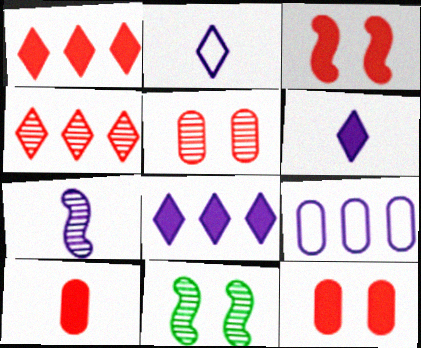[[1, 3, 10]]